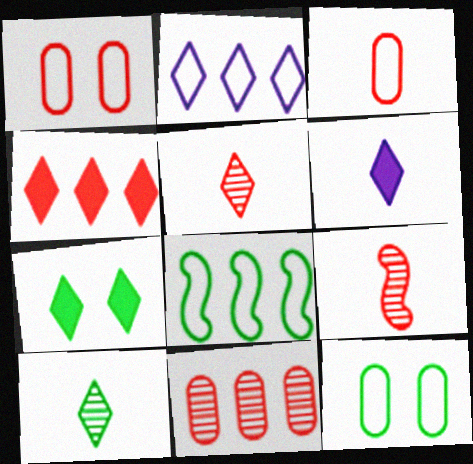[[1, 4, 9], 
[2, 5, 7], 
[4, 6, 7]]